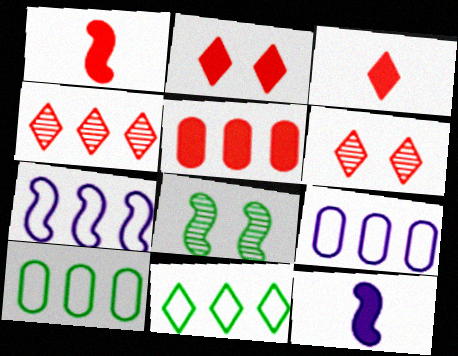[[1, 2, 5], 
[1, 7, 8], 
[3, 8, 9], 
[6, 10, 12]]